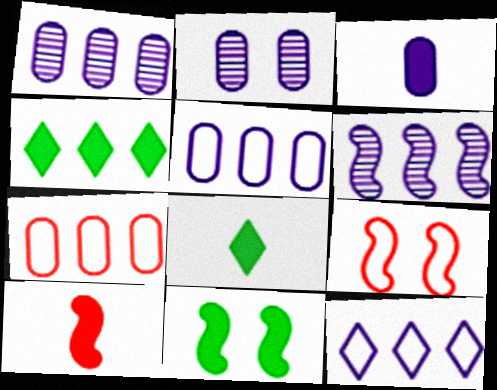[[1, 8, 9], 
[2, 3, 5], 
[3, 8, 10], 
[4, 6, 7]]